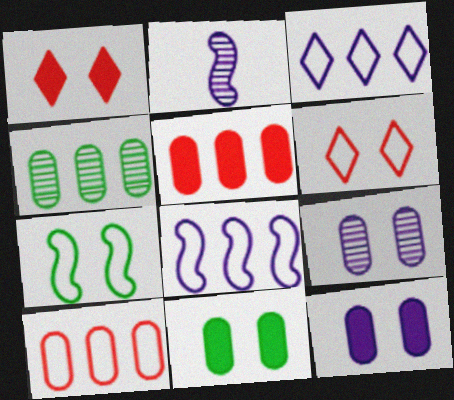[[1, 7, 9], 
[2, 3, 12]]